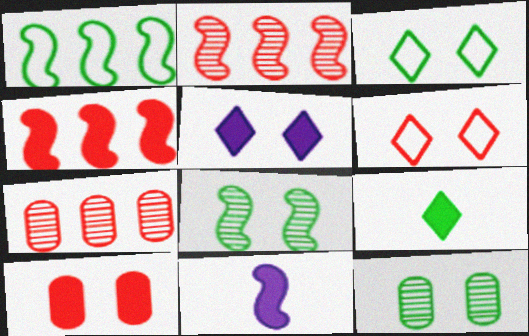[[1, 9, 12], 
[3, 7, 11]]